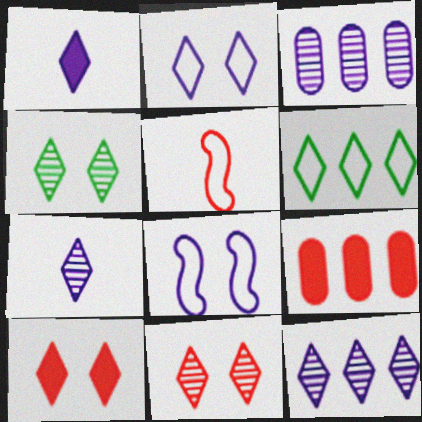[[1, 2, 12], 
[1, 3, 8], 
[1, 6, 11], 
[2, 4, 10], 
[5, 9, 11], 
[6, 7, 10]]